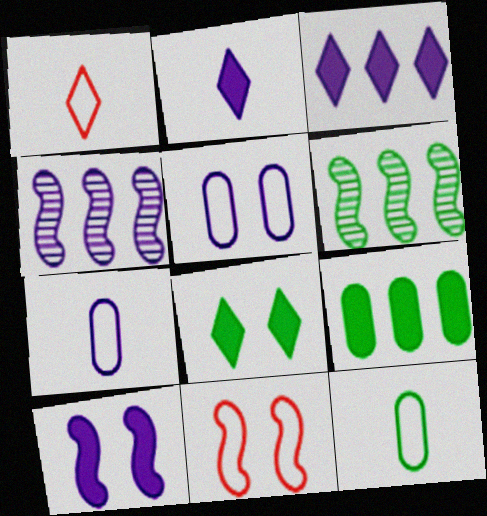[[2, 4, 5], 
[6, 8, 12]]